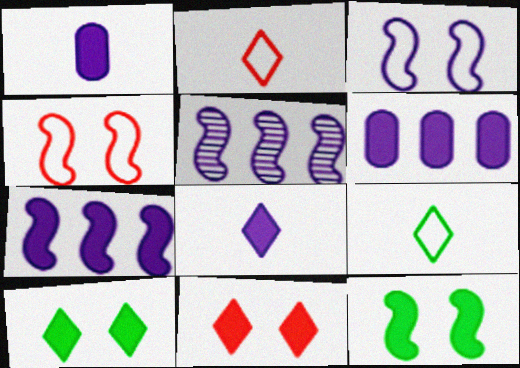[]